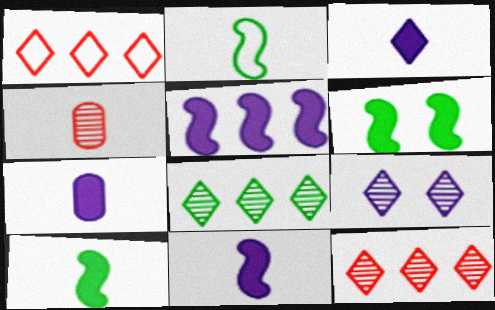[[2, 3, 4], 
[3, 7, 11]]